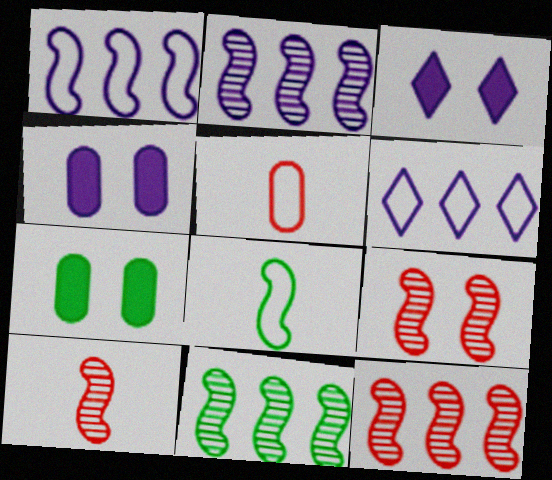[[2, 11, 12], 
[3, 5, 11], 
[6, 7, 10], 
[9, 10, 12]]